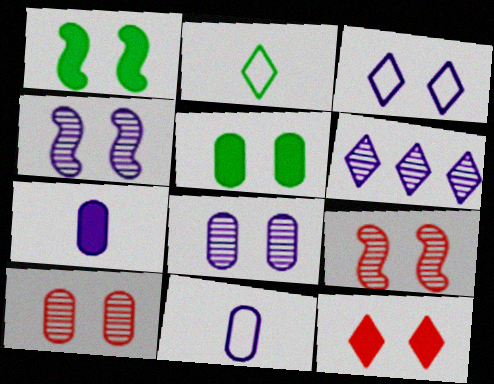[[1, 3, 10], 
[2, 6, 12], 
[3, 5, 9]]